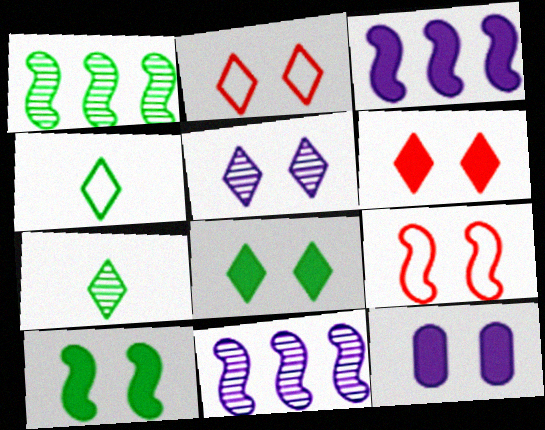[[2, 5, 8], 
[6, 10, 12]]